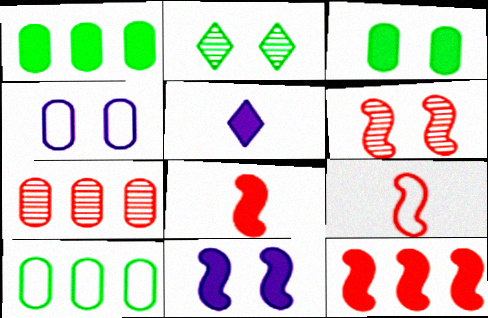[[3, 5, 12], 
[5, 6, 10], 
[6, 9, 12]]